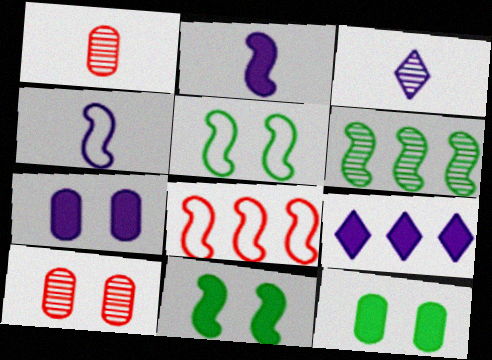[[1, 5, 9], 
[2, 7, 9], 
[3, 6, 10], 
[3, 8, 12], 
[4, 5, 8]]